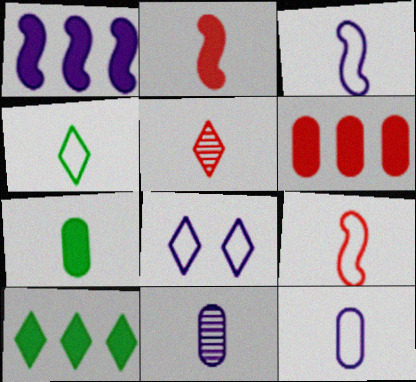[[1, 6, 10], 
[1, 8, 11], 
[2, 4, 11], 
[3, 5, 7], 
[4, 9, 12], 
[5, 8, 10]]